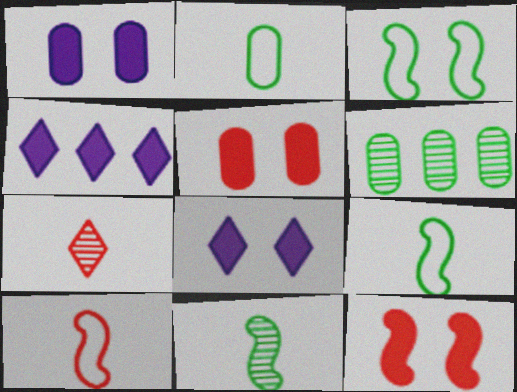[[6, 8, 10]]